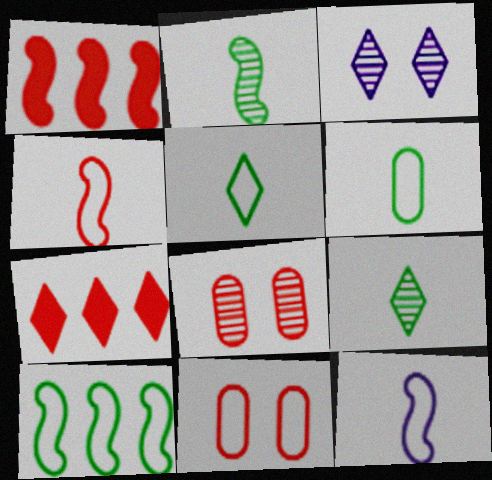[[1, 3, 6], 
[3, 5, 7], 
[4, 7, 8]]